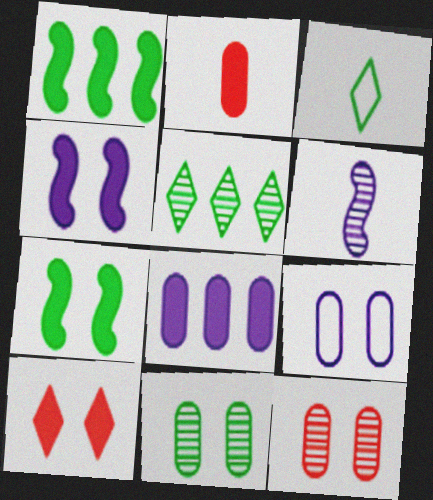[[1, 3, 11], 
[2, 3, 6], 
[5, 6, 12]]